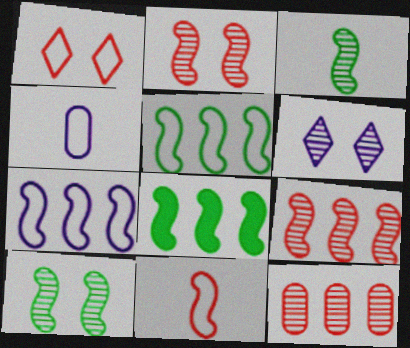[[1, 4, 5], 
[3, 6, 12], 
[7, 8, 9]]